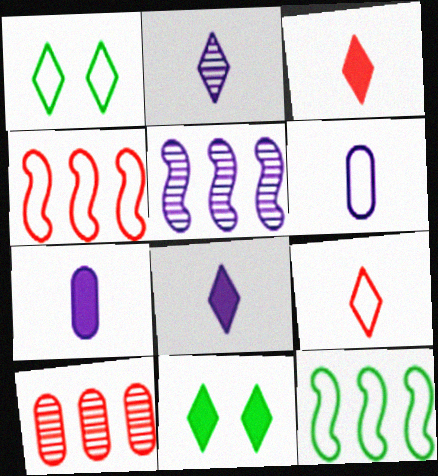[[1, 4, 6]]